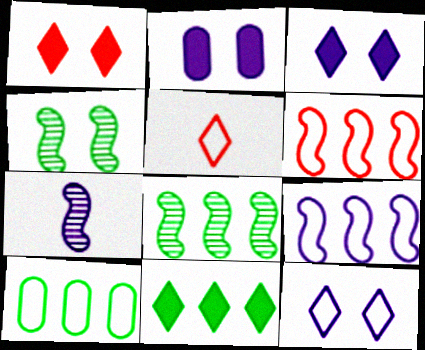[[1, 7, 10], 
[2, 5, 8], 
[8, 10, 11]]